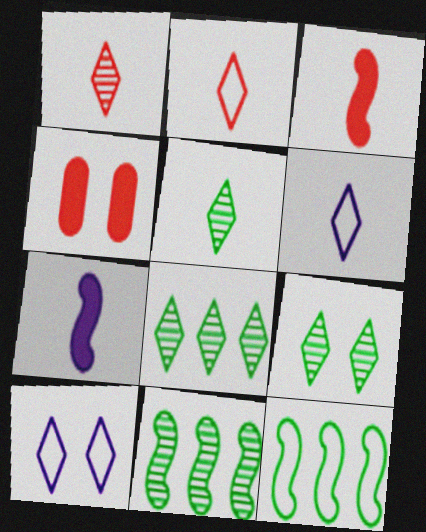[[4, 6, 11], 
[5, 8, 9]]